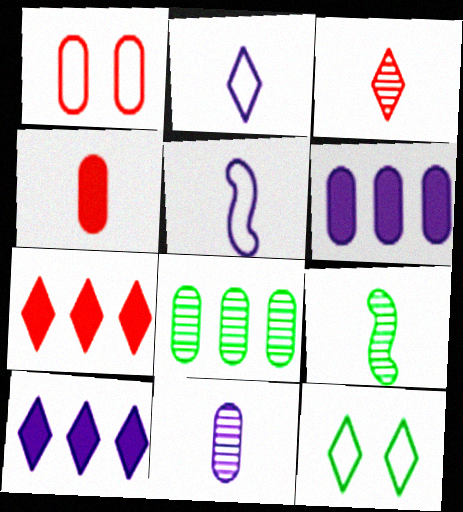[[1, 9, 10], 
[2, 4, 9], 
[3, 9, 11], 
[3, 10, 12]]